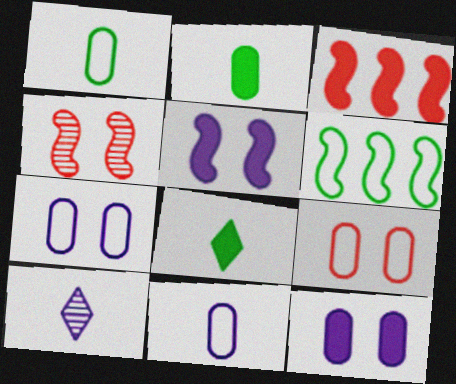[[3, 8, 12]]